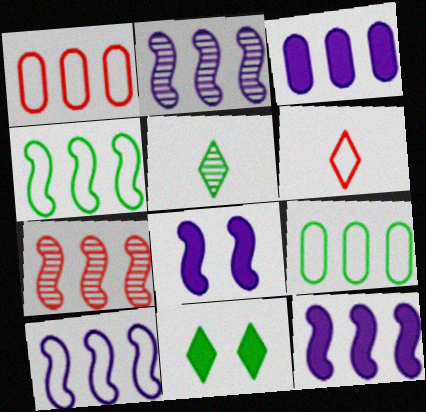[[1, 5, 8], 
[2, 10, 12], 
[4, 7, 12]]